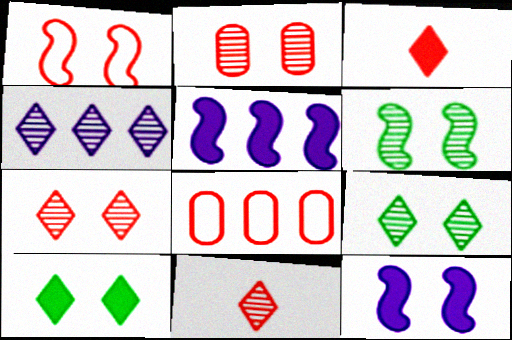[[1, 6, 12], 
[4, 9, 11]]